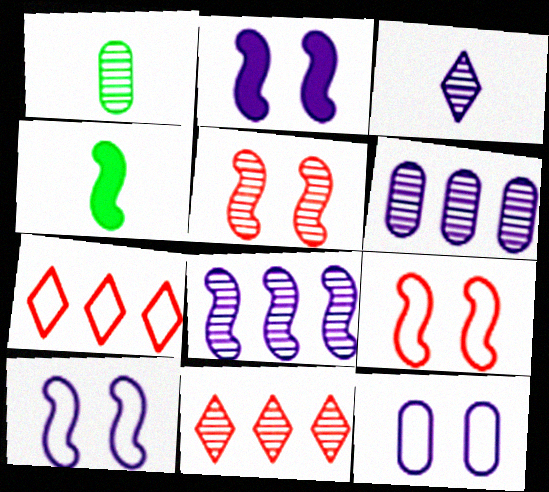[[1, 2, 7], 
[4, 8, 9], 
[4, 11, 12]]